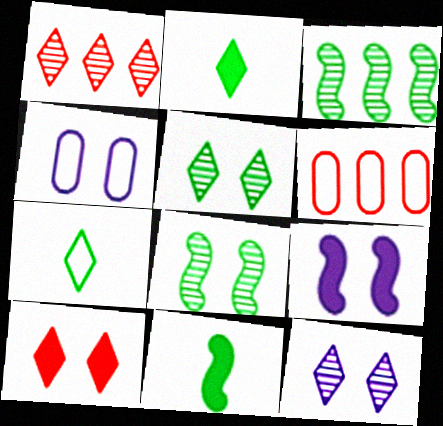[[1, 4, 11], 
[4, 8, 10], 
[4, 9, 12], 
[6, 11, 12]]